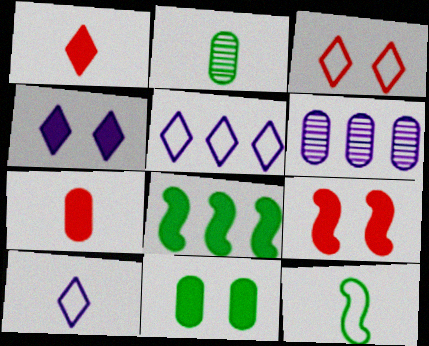[[2, 5, 9], 
[4, 7, 8], 
[4, 9, 11]]